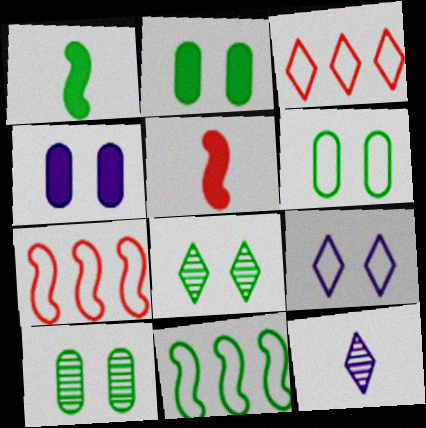[[2, 6, 10], 
[2, 7, 12]]